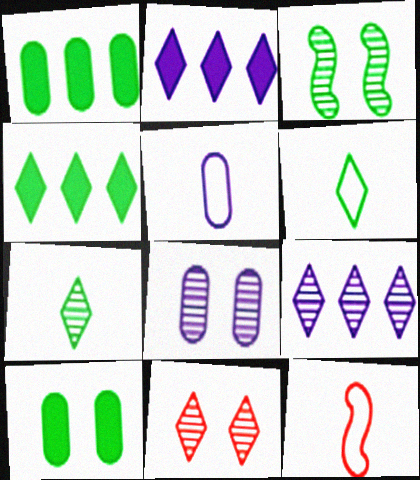[[1, 3, 6], 
[2, 6, 11], 
[3, 8, 11], 
[4, 8, 12], 
[5, 6, 12], 
[7, 9, 11], 
[9, 10, 12]]